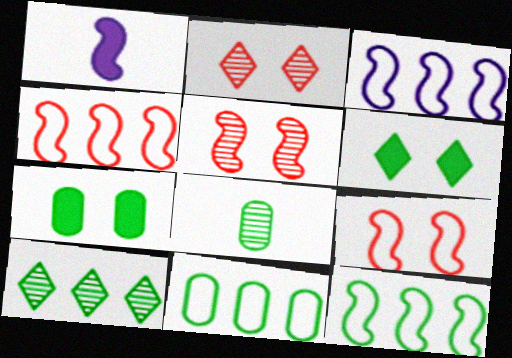[[1, 2, 11], 
[1, 5, 12], 
[3, 4, 12], 
[6, 8, 12], 
[7, 8, 11]]